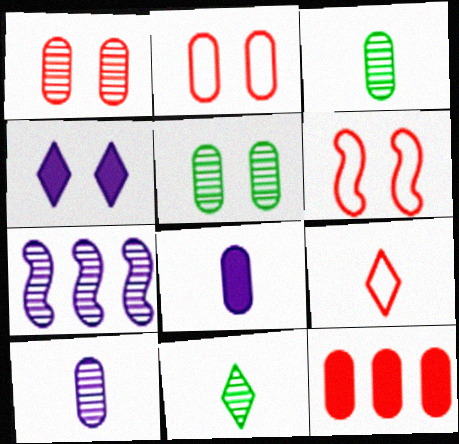[[1, 7, 11], 
[4, 5, 6]]